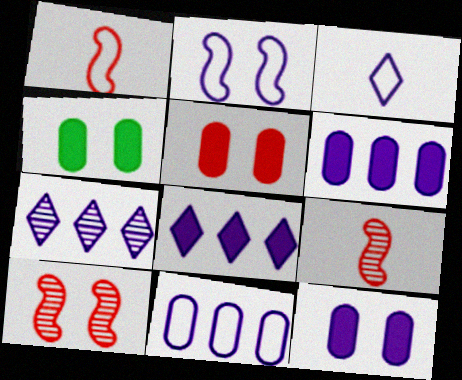[[1, 4, 7], 
[2, 3, 11], 
[4, 5, 12]]